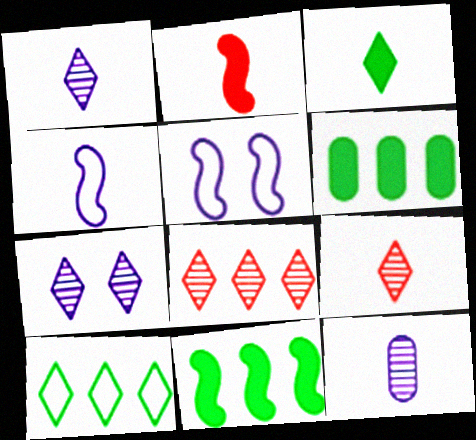[[5, 6, 9]]